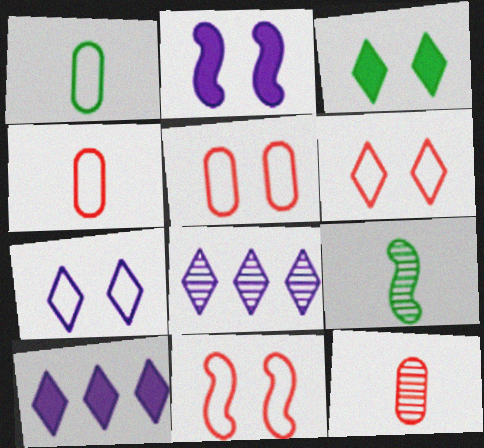[[5, 6, 11], 
[5, 9, 10]]